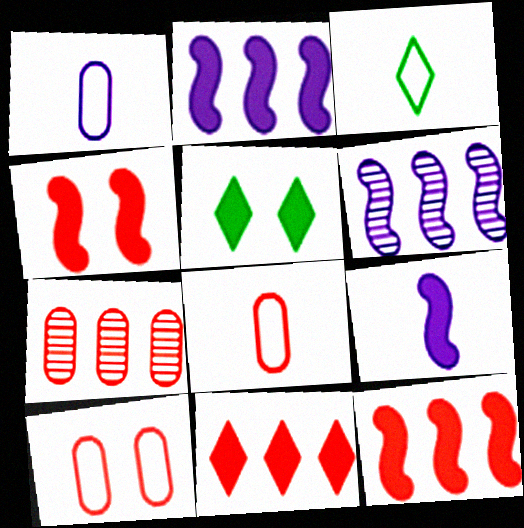[[5, 6, 8]]